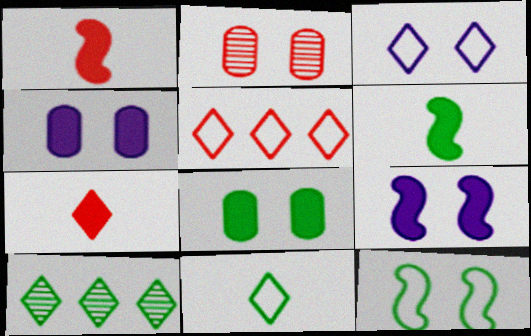[[1, 2, 5], 
[3, 5, 11], 
[3, 7, 10]]